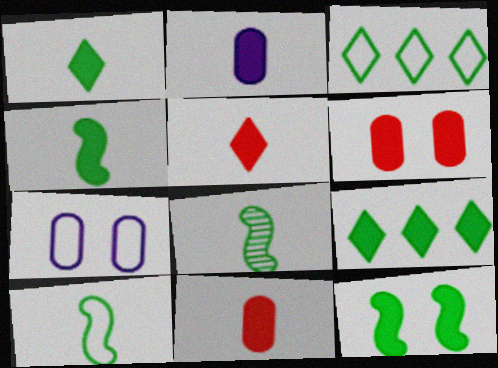[[2, 4, 5], 
[4, 8, 10]]